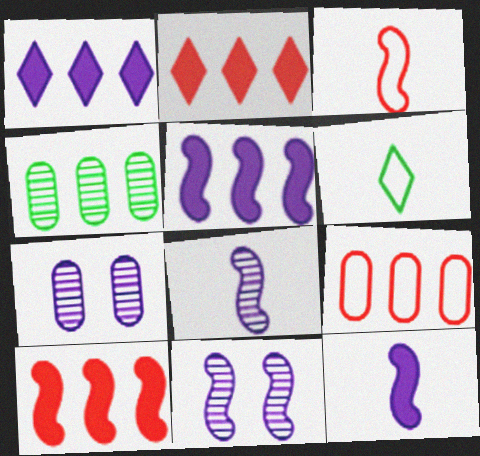[[6, 7, 10]]